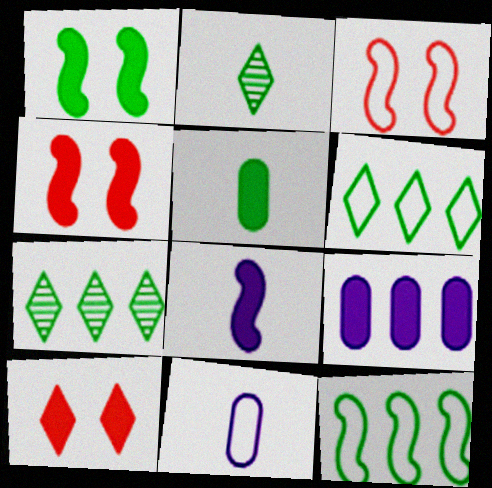[[2, 3, 9], 
[3, 6, 11], 
[4, 7, 11]]